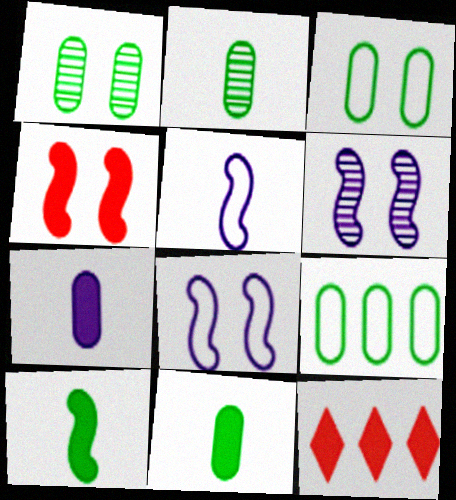[[1, 5, 12], 
[1, 9, 11], 
[2, 8, 12]]